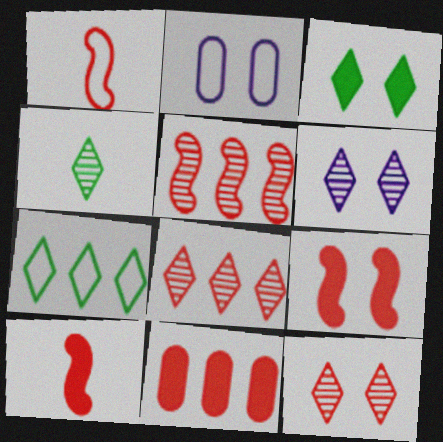[[1, 2, 7], 
[1, 5, 9], 
[1, 11, 12], 
[3, 4, 7], 
[4, 6, 8]]